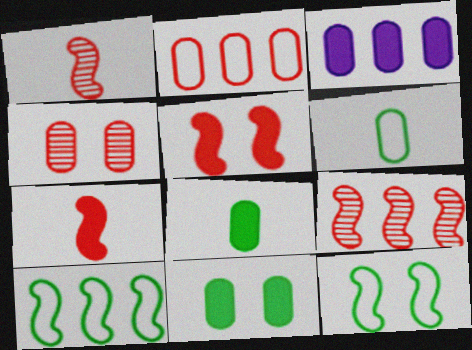[[3, 4, 6]]